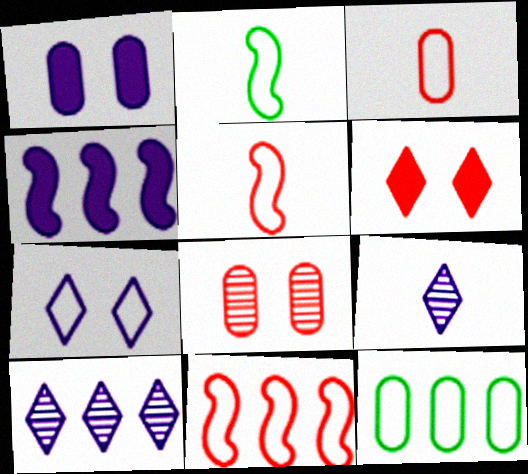[[5, 7, 12]]